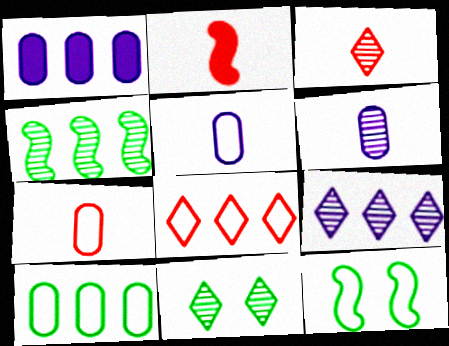[[1, 3, 12], 
[1, 4, 8], 
[2, 3, 7], 
[3, 9, 11], 
[5, 8, 12]]